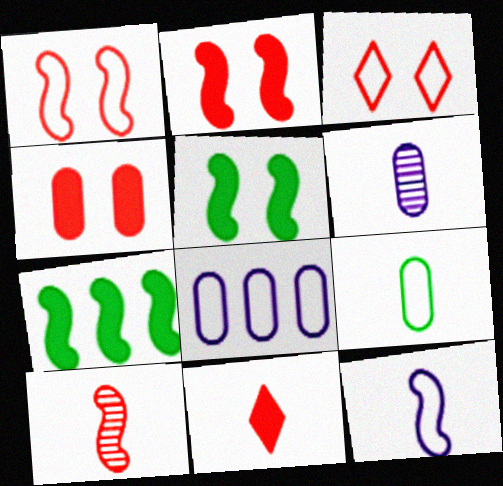[[3, 6, 7]]